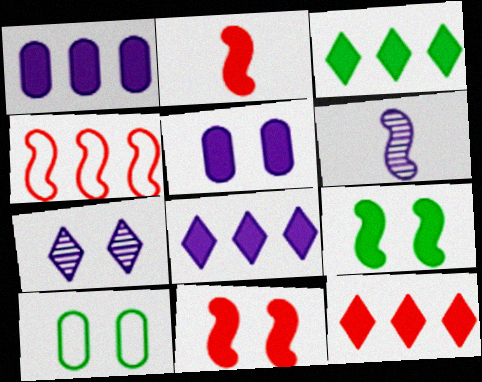[[2, 3, 5], 
[3, 8, 12], 
[4, 6, 9], 
[6, 10, 12], 
[7, 10, 11]]